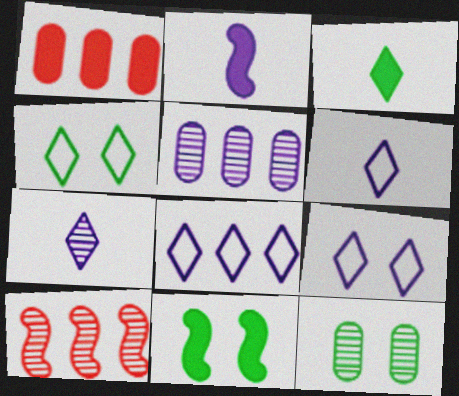[[2, 5, 9], 
[4, 11, 12], 
[6, 8, 9], 
[7, 10, 12]]